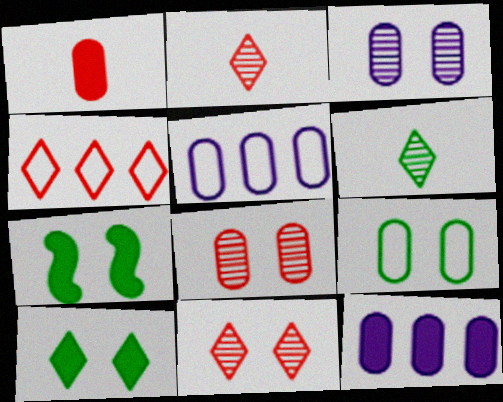[[2, 5, 7]]